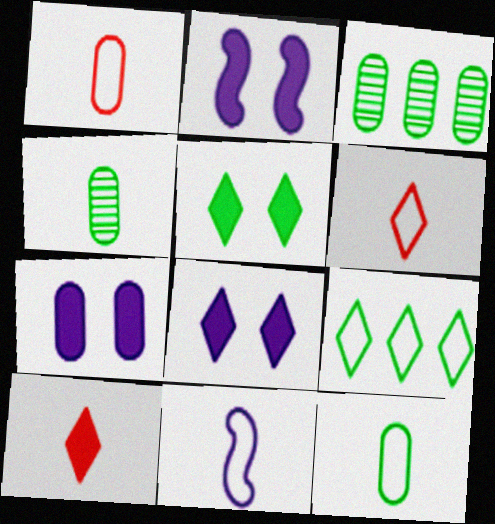[[1, 3, 7], 
[2, 3, 6], 
[2, 7, 8], 
[4, 10, 11], 
[6, 11, 12]]